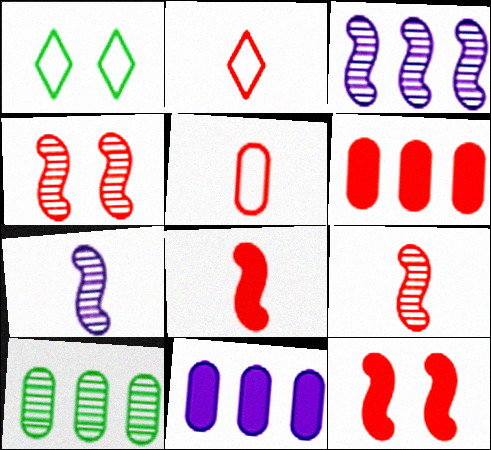[[1, 6, 7], 
[1, 9, 11], 
[2, 4, 6]]